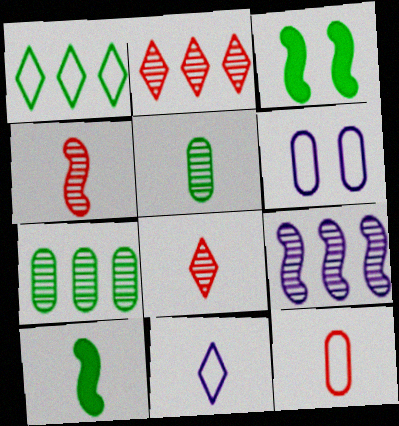[[1, 3, 5], 
[2, 6, 10], 
[2, 7, 9]]